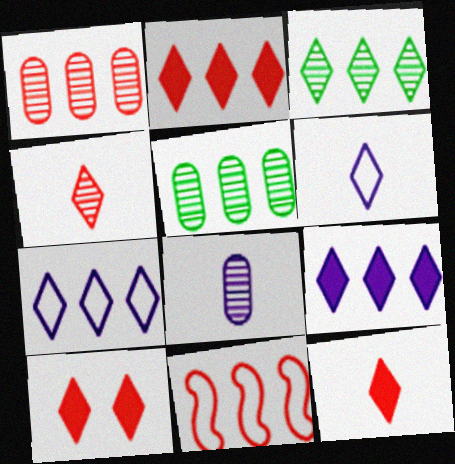[[1, 2, 11], 
[2, 3, 7], 
[2, 10, 12], 
[3, 6, 10], 
[5, 9, 11]]